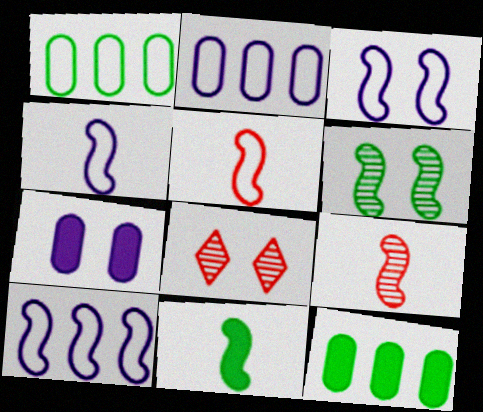[[2, 8, 11], 
[3, 4, 10], 
[4, 8, 12], 
[4, 9, 11]]